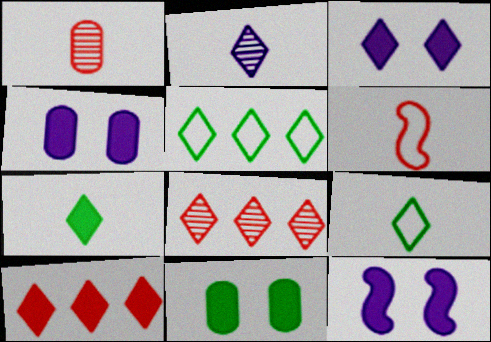[[1, 5, 12], 
[3, 4, 12], 
[3, 7, 10], 
[3, 8, 9]]